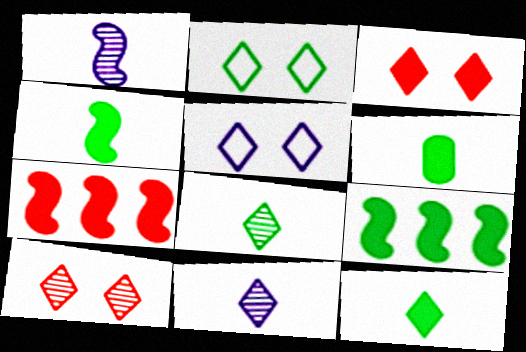[[4, 6, 12]]